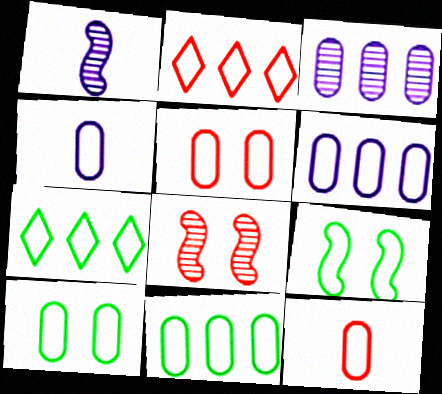[[2, 4, 9], 
[4, 5, 11], 
[6, 10, 12]]